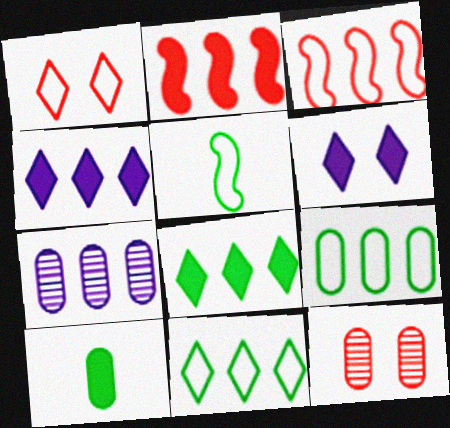[[2, 6, 10], 
[2, 7, 11], 
[3, 7, 8], 
[4, 5, 12]]